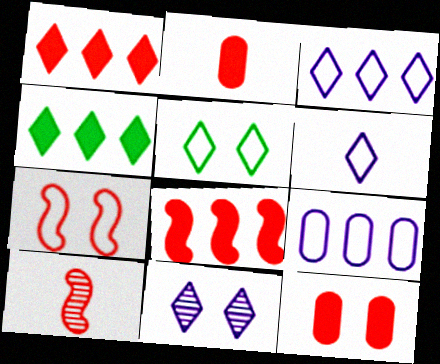[[7, 8, 10]]